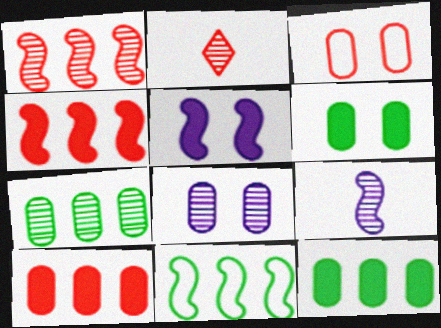[[2, 3, 4], 
[3, 6, 8]]